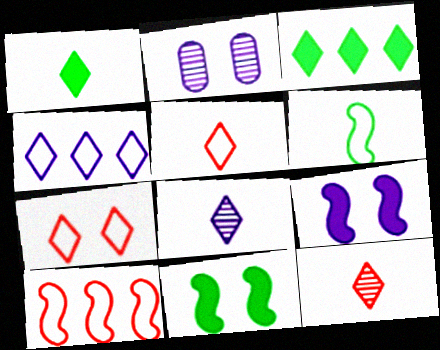[[1, 2, 10], 
[1, 5, 8], 
[2, 7, 11], 
[3, 7, 8]]